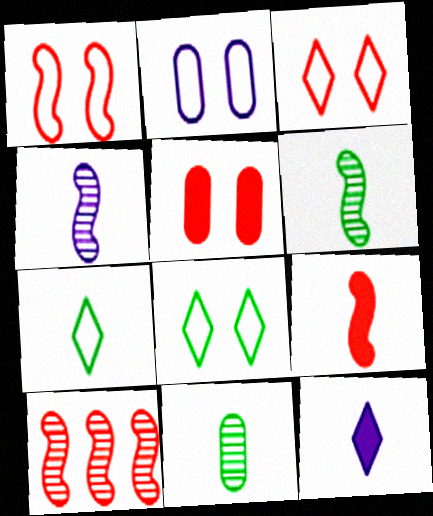[[1, 2, 8], 
[1, 9, 10]]